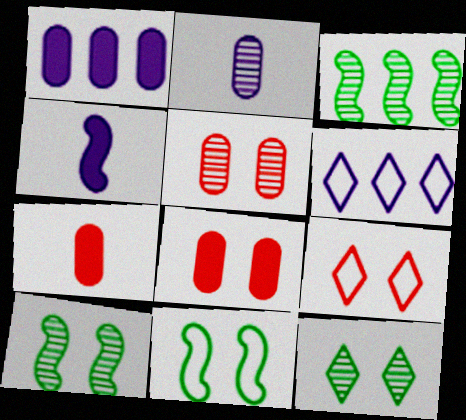[[6, 7, 10]]